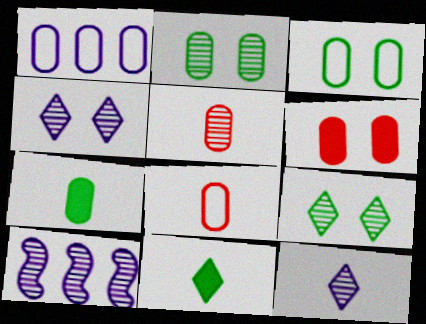[[1, 3, 8], 
[5, 9, 10]]